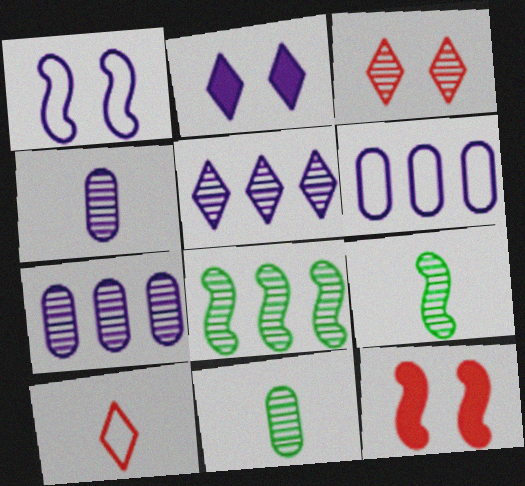[[3, 4, 8], 
[3, 7, 9]]